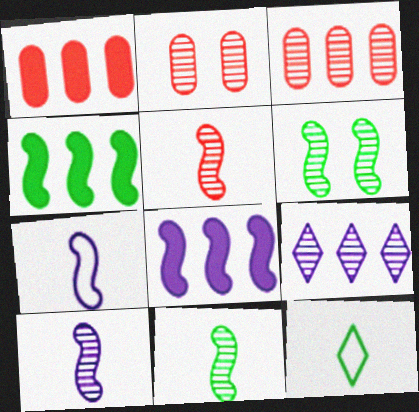[[2, 8, 12], 
[2, 9, 11], 
[5, 10, 11]]